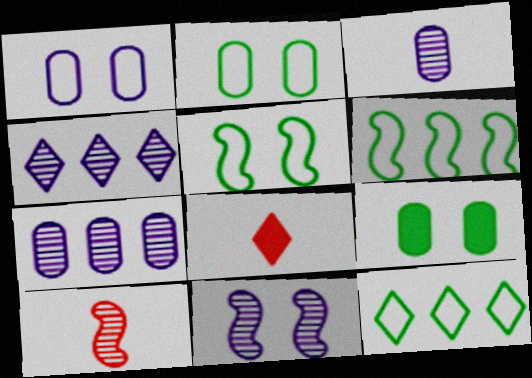[[3, 4, 11], 
[5, 7, 8]]